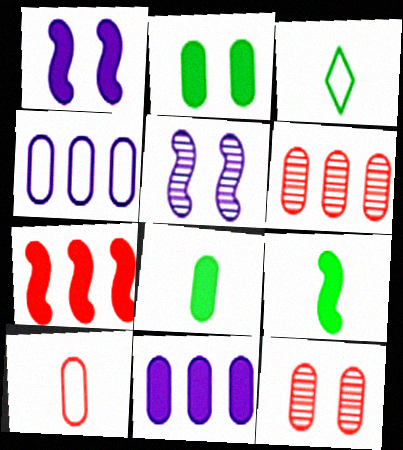[[1, 3, 6], 
[1, 7, 9], 
[4, 8, 12]]